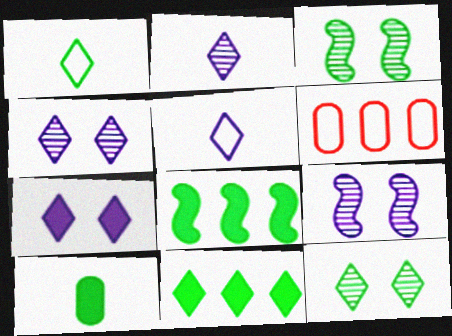[[1, 11, 12]]